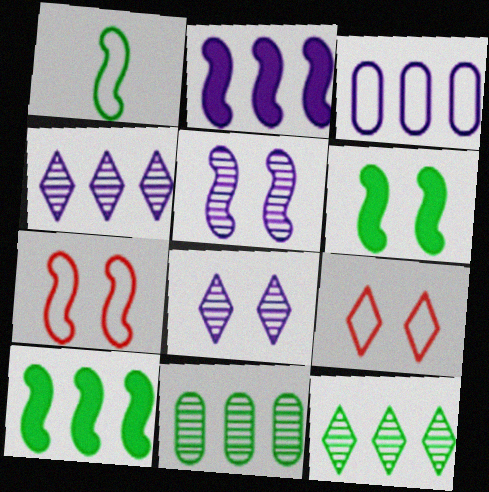[[1, 3, 9], 
[2, 3, 4], 
[5, 6, 7]]